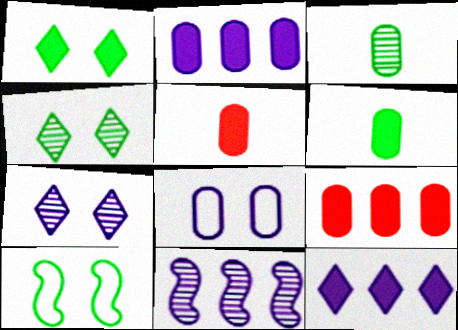[[3, 8, 9]]